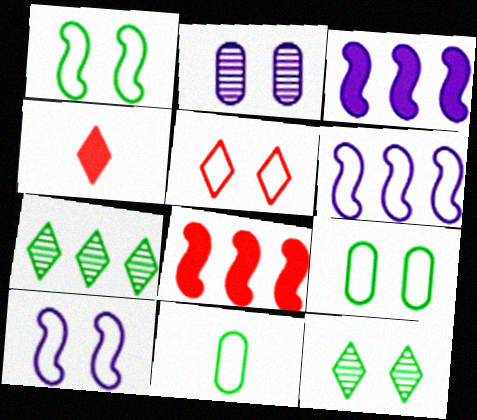[[5, 6, 11], 
[5, 9, 10]]